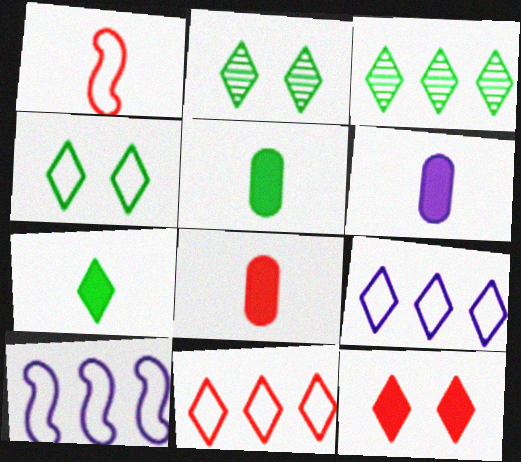[[2, 8, 10], 
[3, 4, 7], 
[5, 6, 8]]